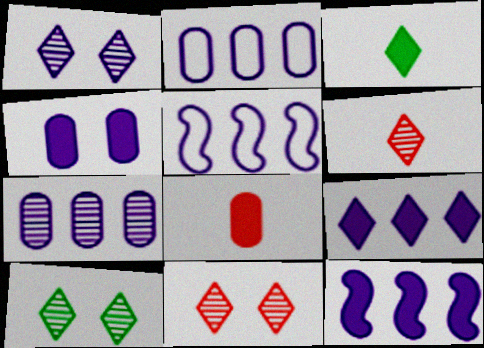[[1, 10, 11], 
[5, 7, 9], 
[5, 8, 10]]